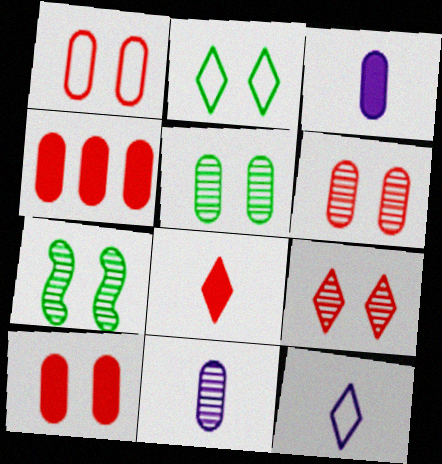[[1, 6, 10], 
[4, 7, 12]]